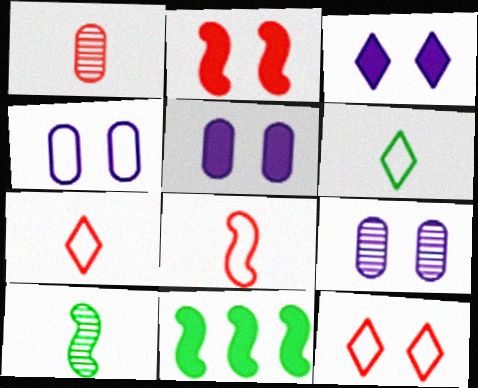[[4, 5, 9], 
[7, 9, 11]]